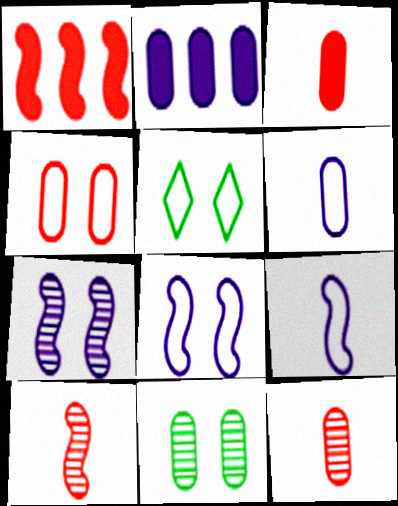[[2, 5, 10], 
[4, 5, 8]]